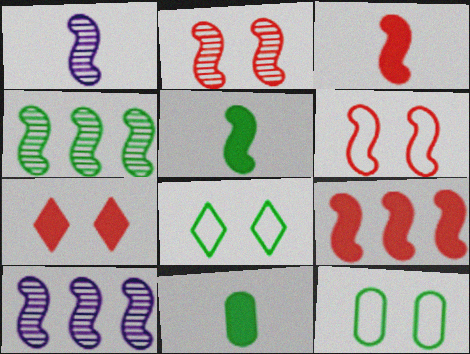[[1, 2, 4], 
[4, 8, 11], 
[5, 6, 10]]